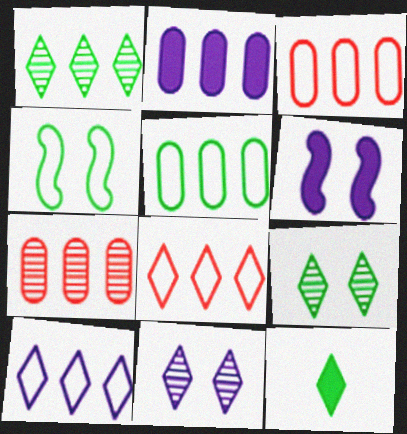[[2, 5, 7], 
[8, 11, 12]]